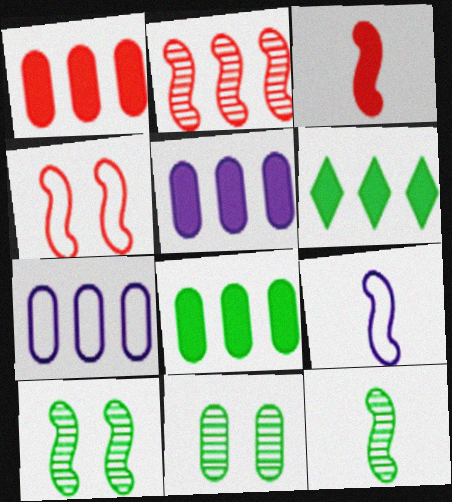[[1, 5, 8], 
[2, 3, 4], 
[2, 6, 7], 
[3, 9, 12]]